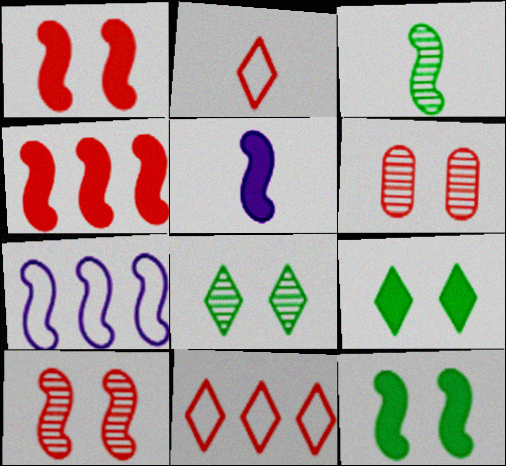[[1, 3, 7], 
[2, 4, 6], 
[4, 5, 12]]